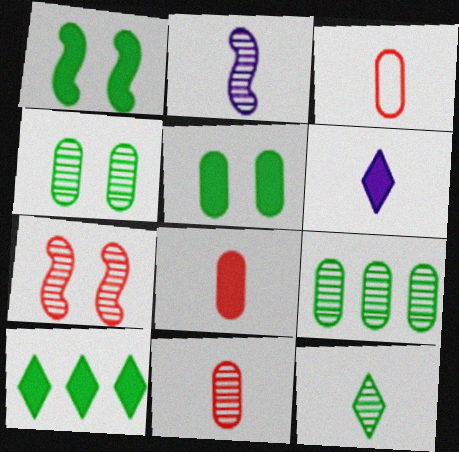[[2, 11, 12], 
[3, 8, 11]]